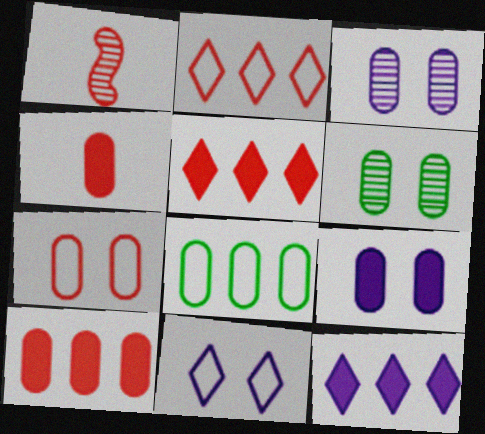[[1, 5, 7], 
[3, 4, 8], 
[6, 7, 9]]